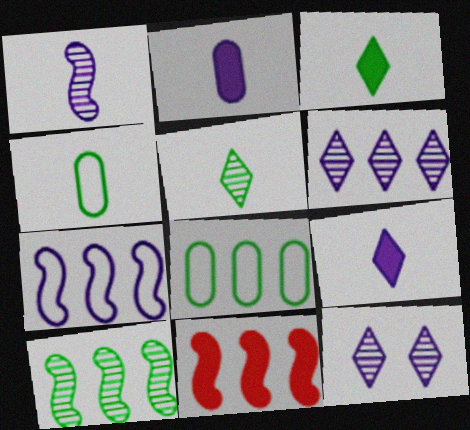[[2, 7, 12], 
[4, 11, 12], 
[6, 8, 11], 
[7, 10, 11]]